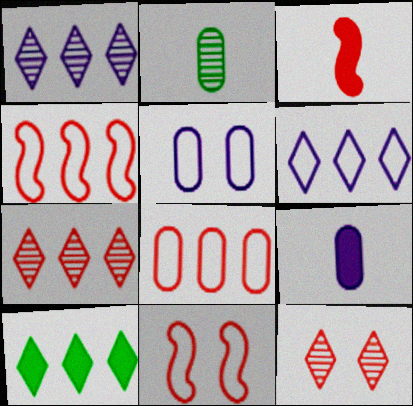[[3, 8, 12], 
[6, 7, 10]]